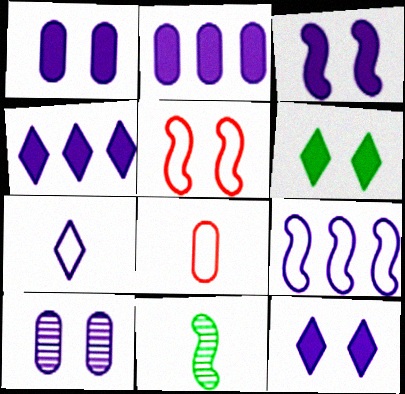[[1, 3, 12], 
[5, 6, 10]]